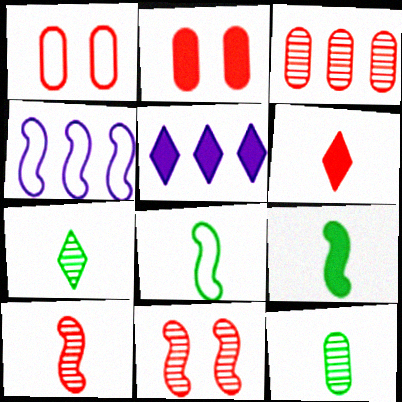[[2, 4, 7], 
[2, 5, 9], 
[4, 9, 11]]